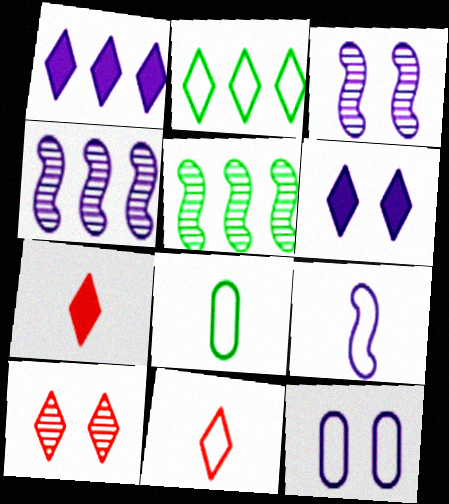[[3, 6, 12], 
[5, 7, 12], 
[8, 9, 11]]